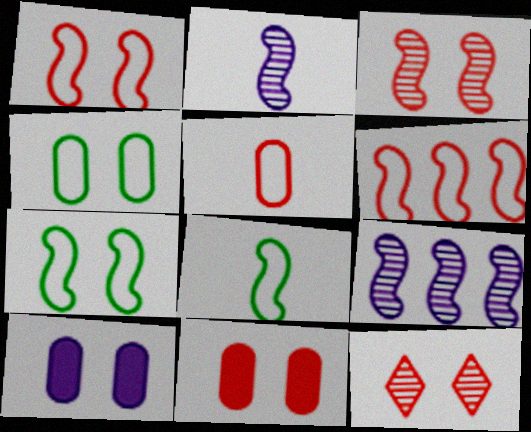[[1, 11, 12], 
[7, 10, 12]]